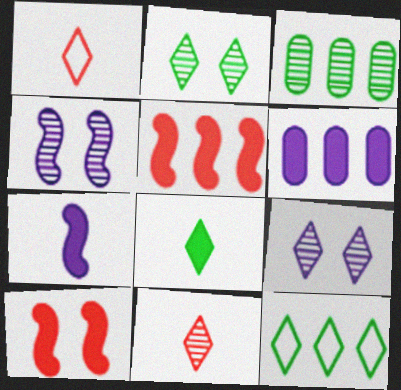[[2, 8, 12], 
[3, 4, 11], 
[6, 8, 10]]